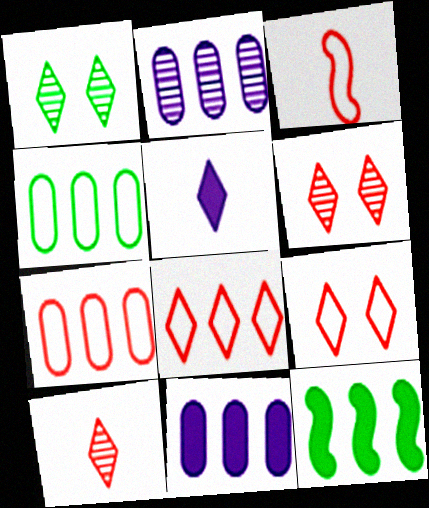[[1, 3, 11], 
[1, 5, 8], 
[2, 8, 12], 
[3, 7, 9]]